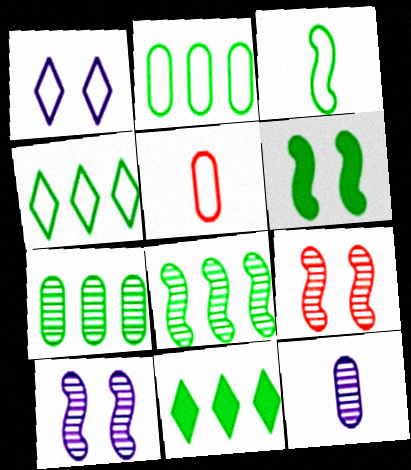[[2, 8, 11], 
[3, 6, 8], 
[5, 10, 11]]